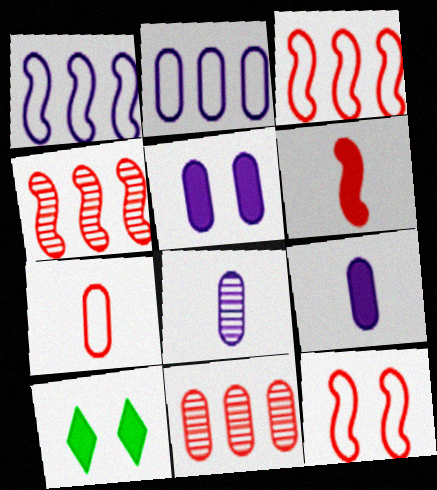[[2, 5, 8], 
[3, 8, 10], 
[4, 6, 12]]